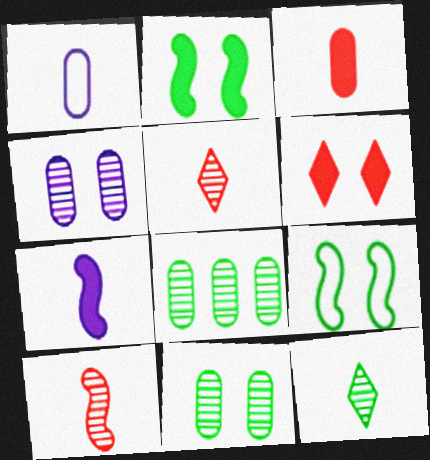[[4, 6, 9]]